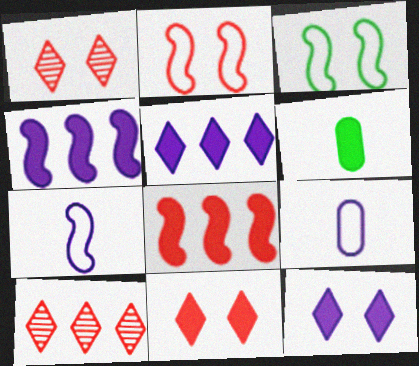[[4, 6, 11], 
[6, 8, 12]]